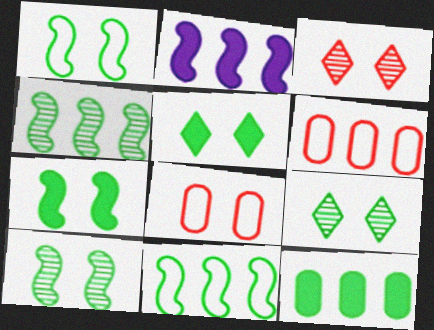[[1, 7, 10]]